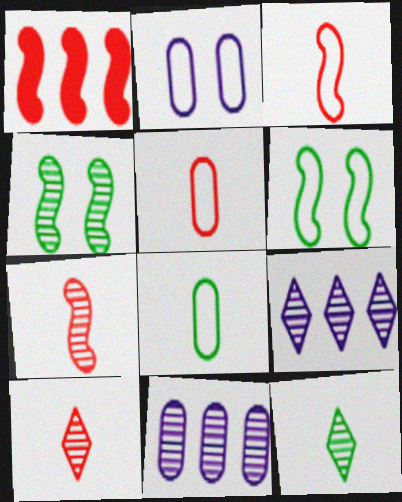[[1, 2, 12], 
[4, 10, 11]]